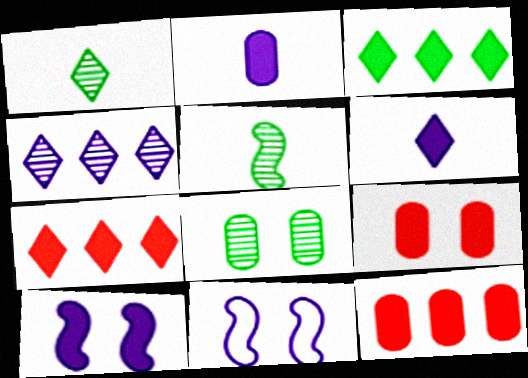[[1, 11, 12], 
[2, 4, 11]]